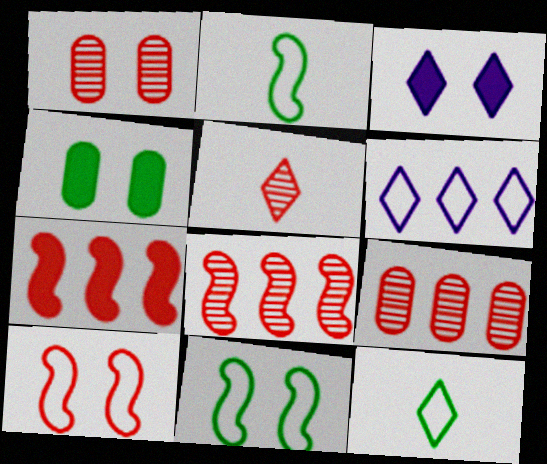[[1, 3, 11], 
[1, 5, 8], 
[2, 3, 9]]